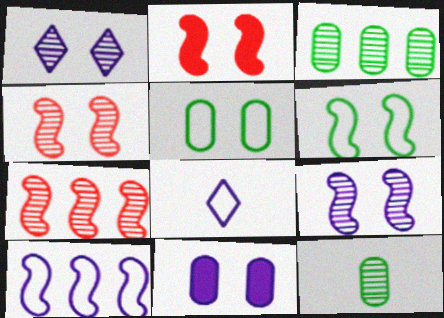[[1, 2, 5], 
[1, 7, 12], 
[2, 3, 8], 
[2, 6, 9]]